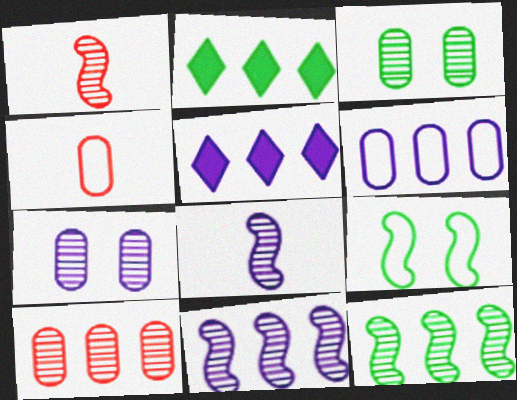[[5, 6, 11]]